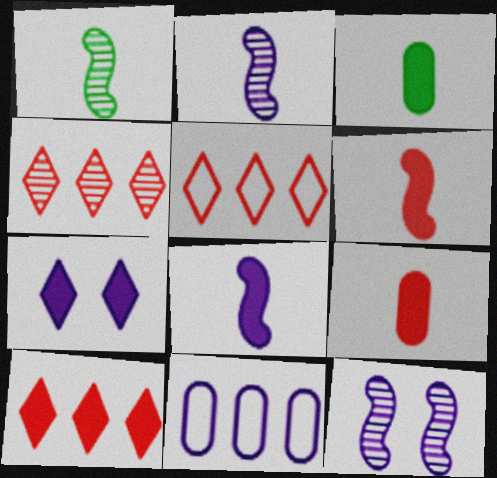[[2, 7, 11], 
[3, 5, 12], 
[4, 5, 10]]